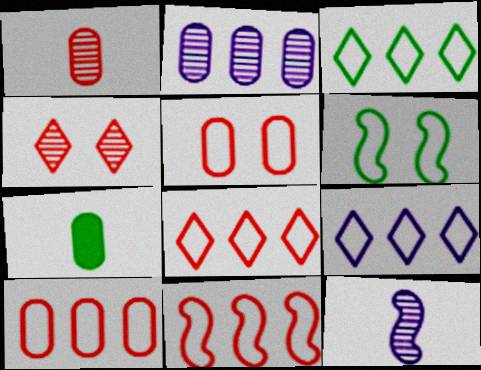[[2, 5, 7], 
[3, 8, 9], 
[8, 10, 11]]